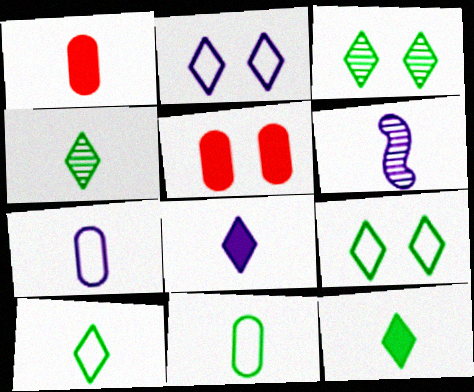[[1, 6, 10], 
[4, 10, 12], 
[6, 7, 8]]